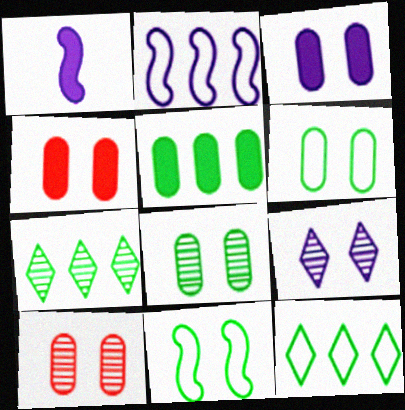[[1, 10, 12], 
[3, 6, 10], 
[4, 9, 11]]